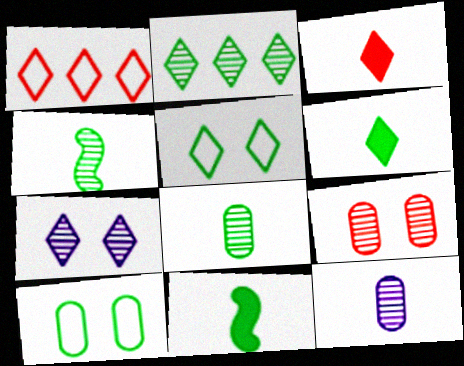[[1, 6, 7], 
[2, 5, 6], 
[2, 10, 11]]